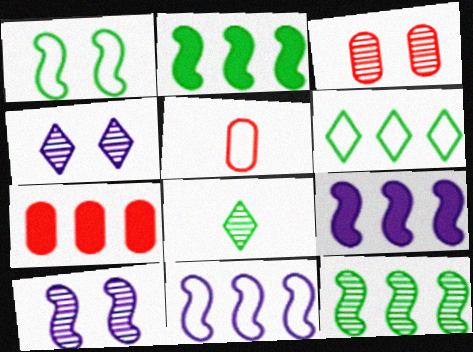[[2, 4, 5], 
[3, 5, 7]]